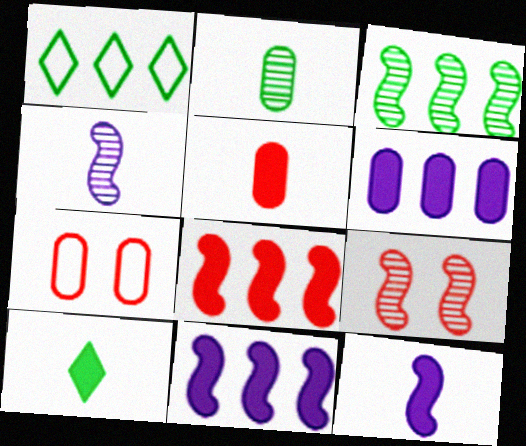[[2, 6, 7], 
[3, 4, 9], 
[5, 10, 12]]